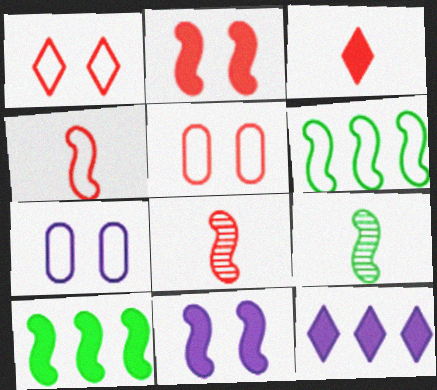[[5, 9, 12], 
[6, 8, 11]]